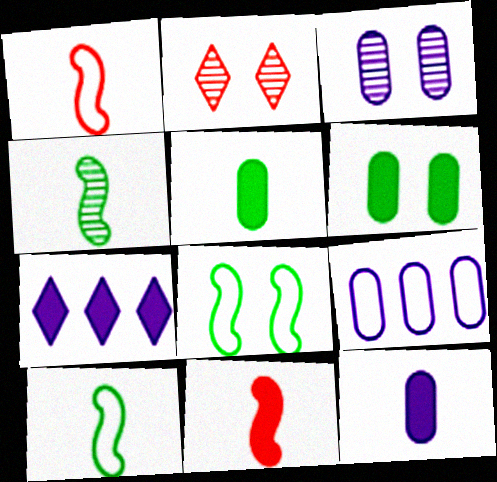[[3, 9, 12], 
[6, 7, 11]]